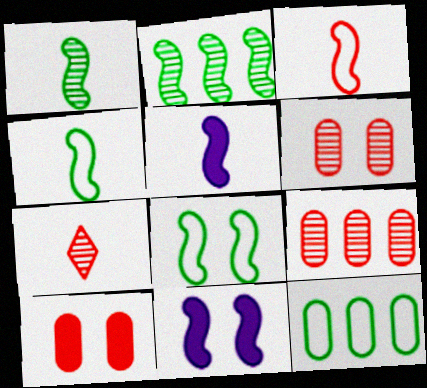[[1, 3, 5], 
[2, 3, 11], 
[7, 11, 12]]